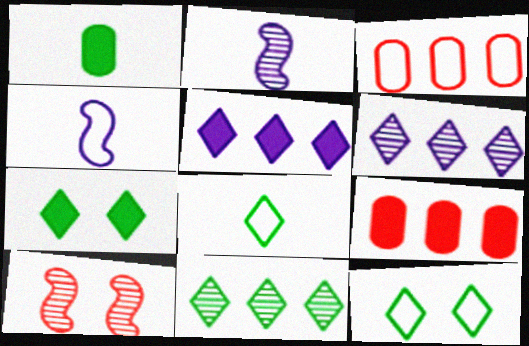[[2, 3, 7], 
[2, 9, 12], 
[3, 4, 12], 
[7, 8, 11]]